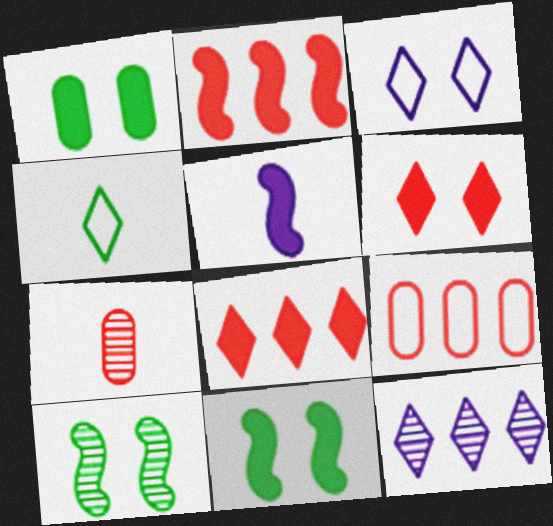[[1, 5, 8], 
[2, 5, 11], 
[4, 5, 7], 
[4, 6, 12], 
[7, 10, 12]]